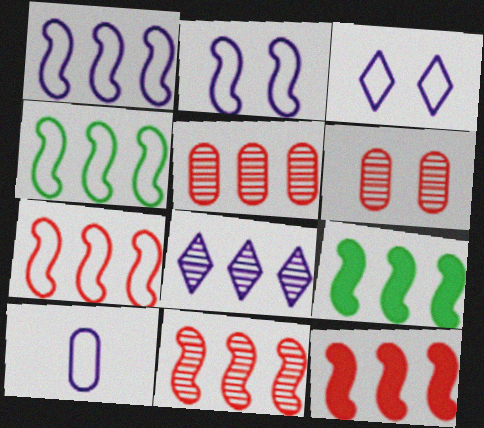[[1, 3, 10], 
[1, 4, 7], 
[1, 9, 11], 
[7, 11, 12]]